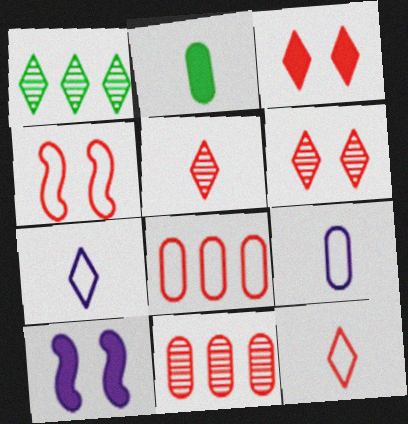[[1, 3, 7], 
[4, 8, 12]]